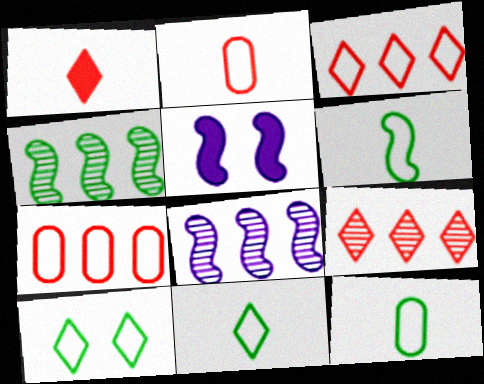[[5, 9, 12], 
[6, 11, 12]]